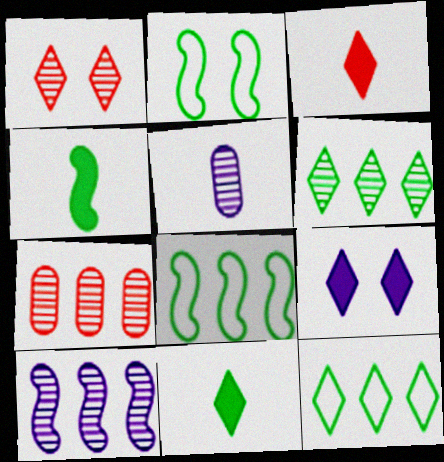[[6, 7, 10]]